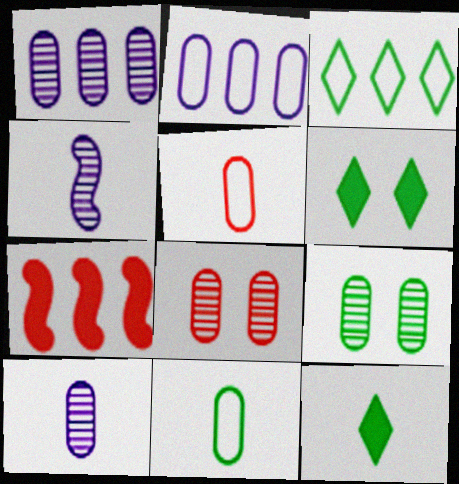[[1, 3, 7], 
[4, 5, 12]]